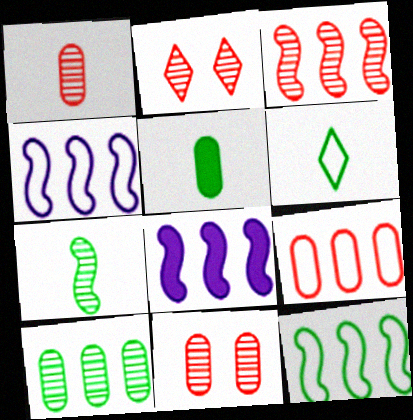[[1, 2, 3], 
[2, 4, 5], 
[3, 8, 12], 
[5, 6, 7], 
[6, 8, 11]]